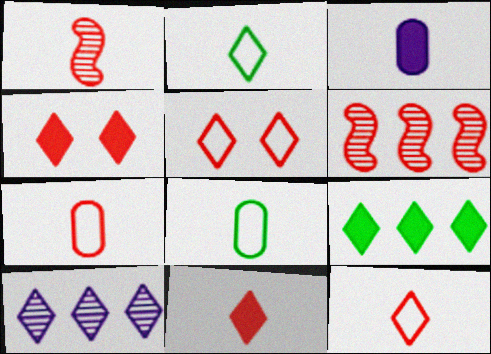[[1, 2, 3], 
[1, 7, 11], 
[2, 4, 10], 
[4, 6, 7]]